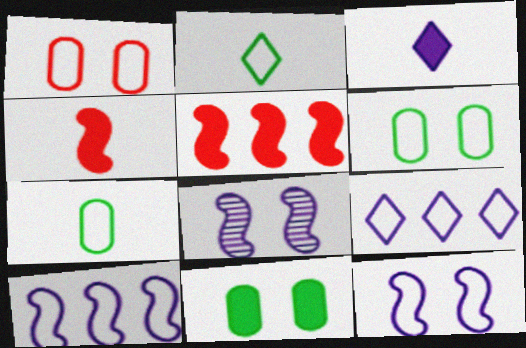[[1, 2, 10], 
[3, 5, 11]]